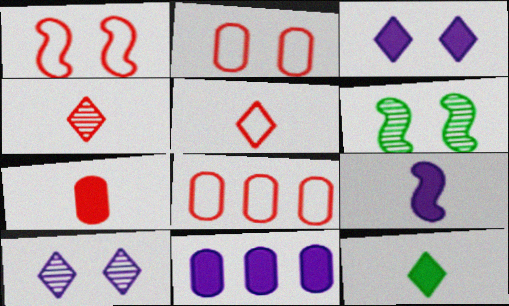[[1, 5, 8], 
[2, 3, 6], 
[3, 9, 11], 
[5, 6, 11], 
[7, 9, 12]]